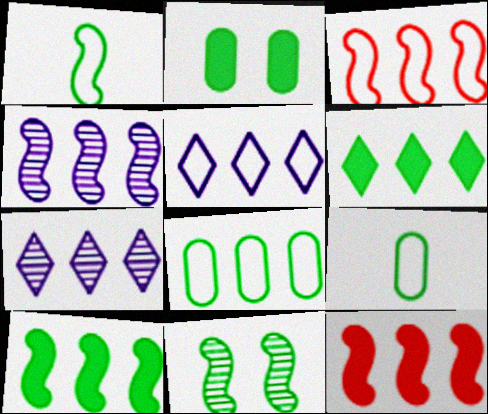[[1, 10, 11], 
[3, 4, 10], 
[3, 5, 8], 
[6, 9, 11], 
[7, 8, 12]]